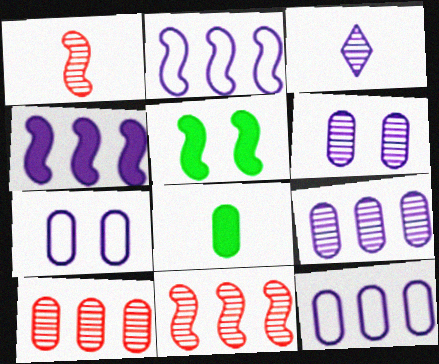[[1, 2, 5], 
[3, 4, 7], 
[7, 8, 10]]